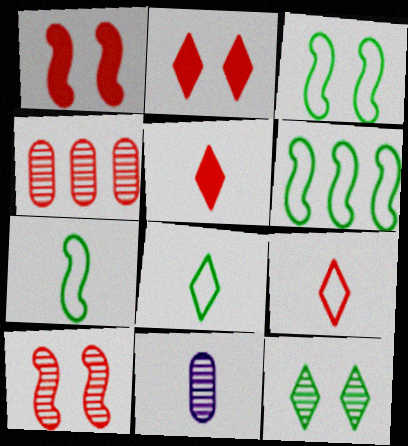[[1, 4, 9], 
[2, 6, 11], 
[3, 6, 7], 
[5, 7, 11]]